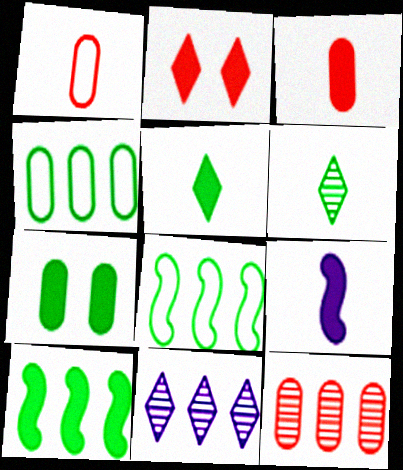[[1, 6, 9], 
[3, 5, 9], 
[5, 7, 10], 
[6, 7, 8]]